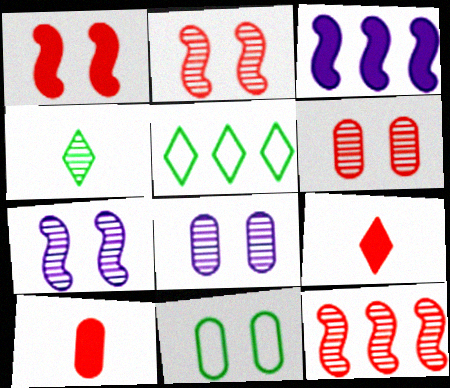[[4, 8, 12], 
[5, 7, 10]]